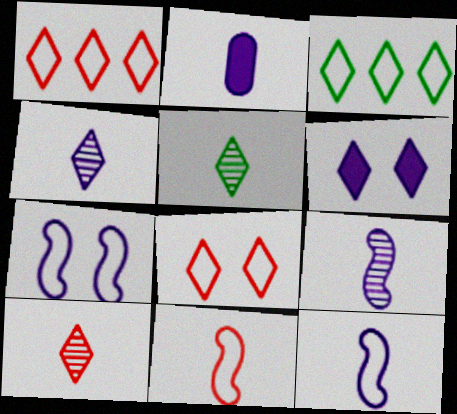[[1, 5, 6], 
[2, 4, 12], 
[2, 5, 11], 
[3, 6, 10], 
[4, 5, 10]]